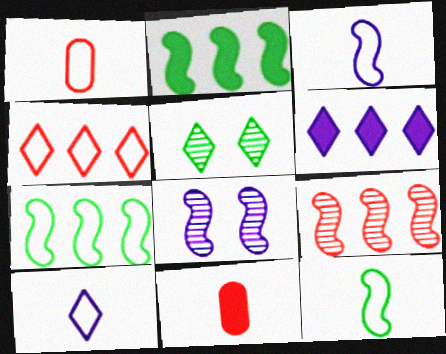[[1, 10, 12]]